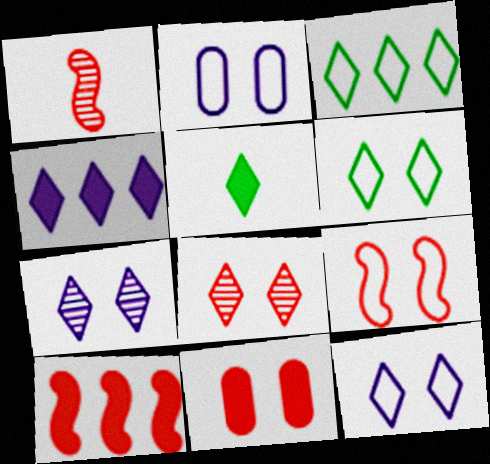[[1, 9, 10], 
[2, 6, 9], 
[8, 9, 11]]